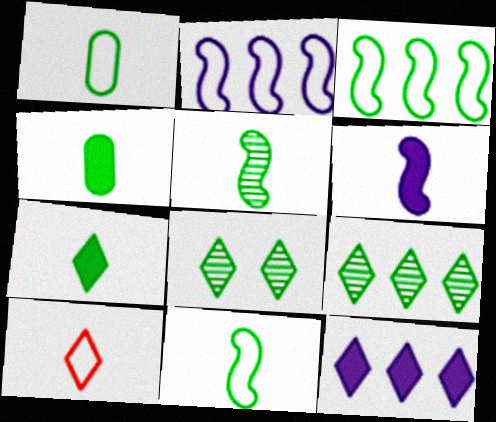[[1, 5, 7], 
[3, 4, 8], 
[8, 10, 12]]